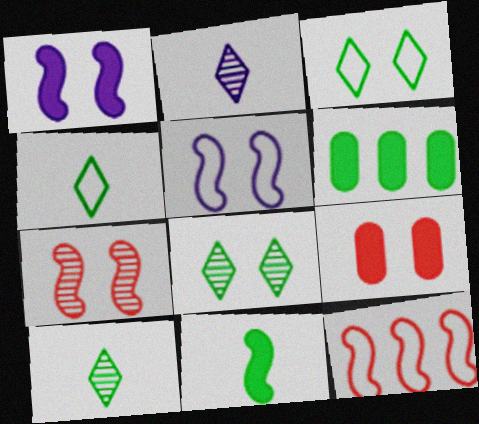[[5, 8, 9]]